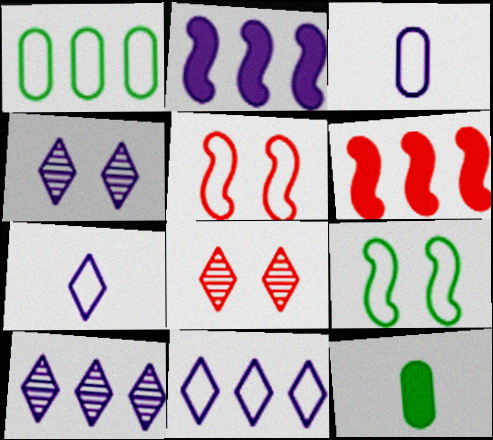[[1, 5, 7], 
[1, 6, 10], 
[2, 3, 4], 
[5, 10, 12]]